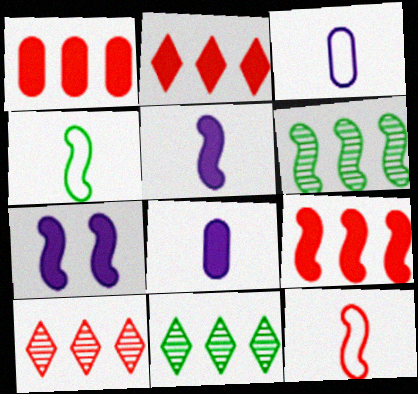[[1, 2, 9], 
[6, 7, 12]]